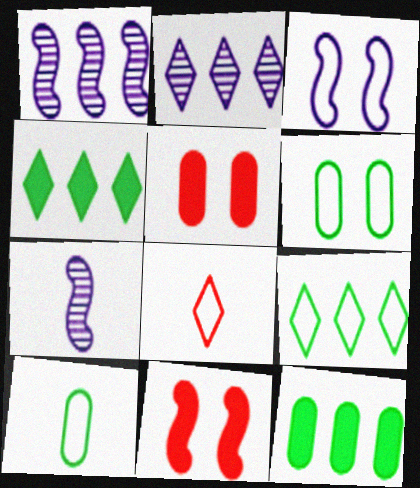[[2, 10, 11], 
[5, 7, 9]]